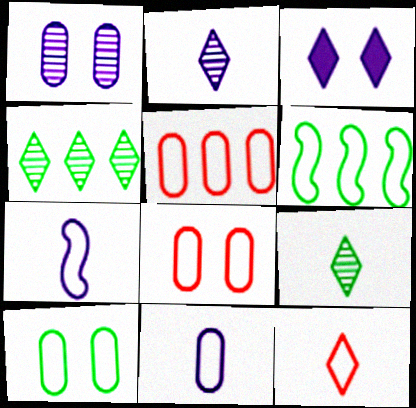[[3, 4, 12], 
[5, 10, 11]]